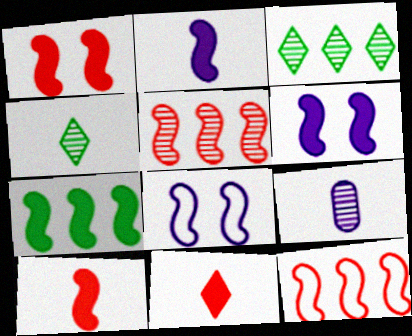[[1, 2, 7], 
[6, 7, 10]]